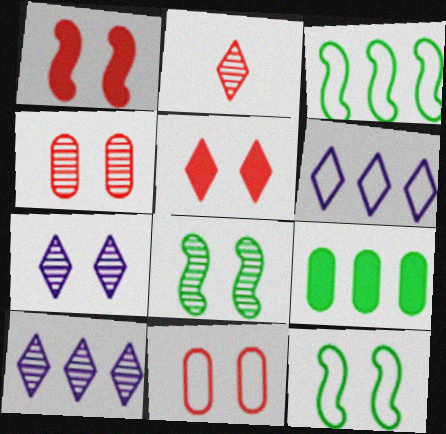[[4, 7, 8]]